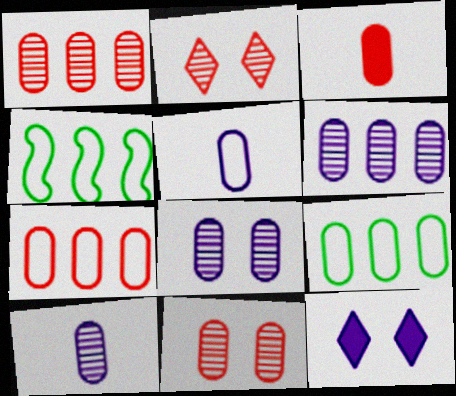[[3, 7, 11], 
[3, 8, 9], 
[6, 8, 10]]